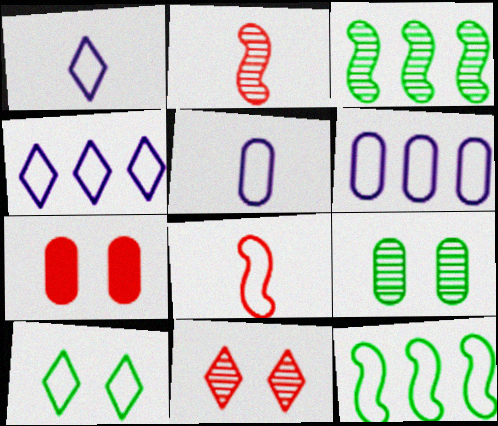[[1, 3, 7], 
[6, 8, 10]]